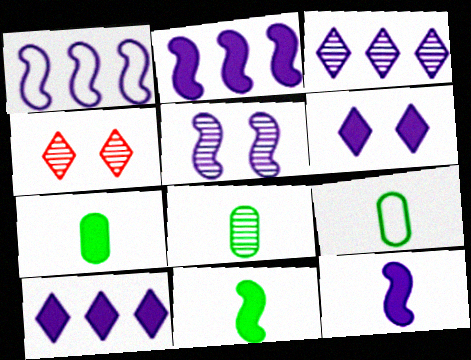[[1, 4, 7], 
[1, 5, 12], 
[2, 4, 9], 
[7, 8, 9]]